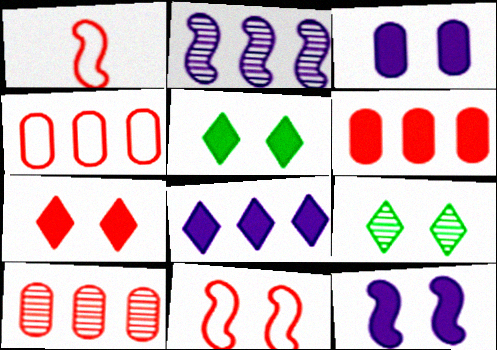[[1, 7, 10], 
[3, 9, 11], 
[4, 6, 10]]